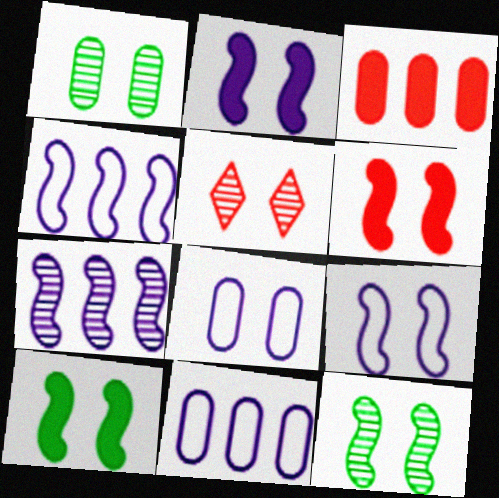[[2, 6, 10], 
[5, 8, 10], 
[6, 9, 12]]